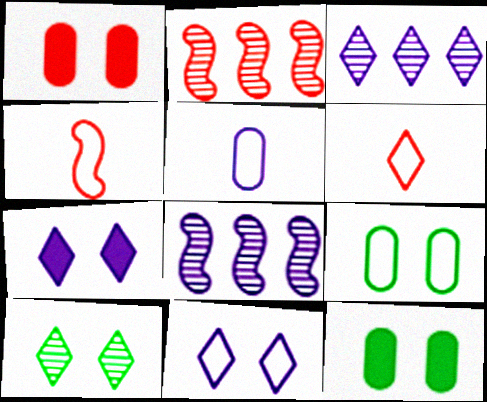[[1, 2, 6], 
[3, 4, 12], 
[5, 7, 8], 
[6, 8, 12]]